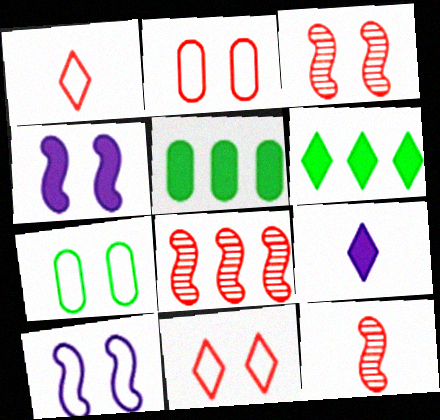[[3, 8, 12], 
[7, 8, 9], 
[7, 10, 11]]